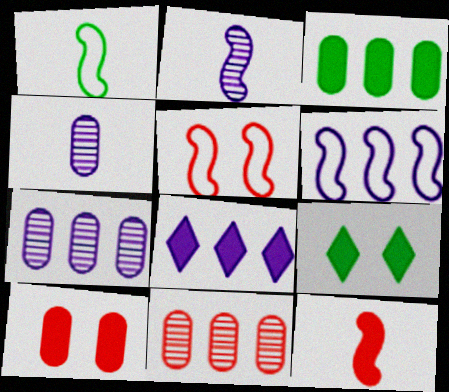[[1, 2, 12], 
[1, 5, 6], 
[6, 7, 8]]